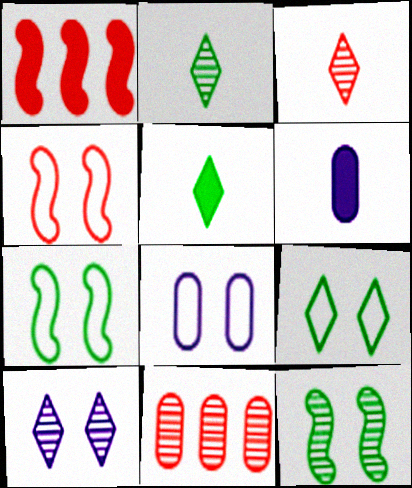[[1, 2, 8], 
[4, 8, 9]]